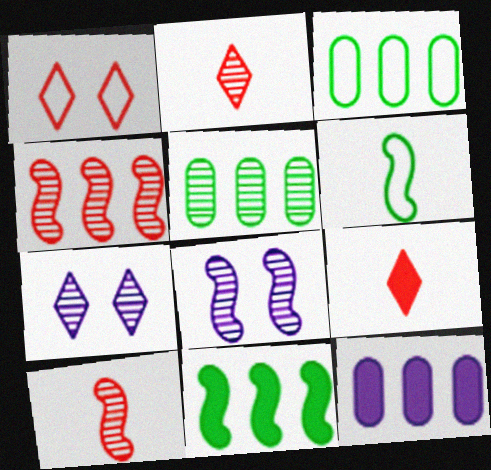[[2, 5, 8], 
[3, 8, 9], 
[5, 7, 10]]